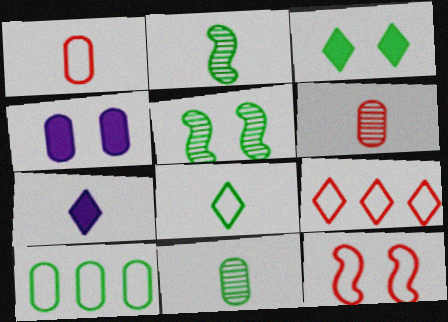[[1, 2, 7], 
[1, 9, 12], 
[2, 3, 10], 
[2, 4, 9], 
[4, 6, 10]]